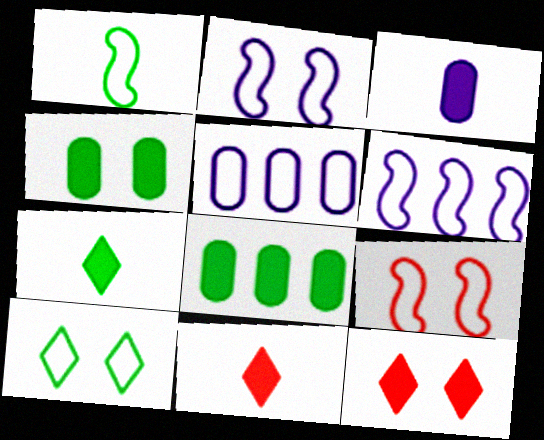[[1, 6, 9]]